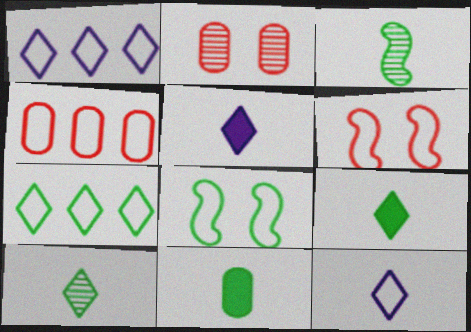[[4, 8, 12]]